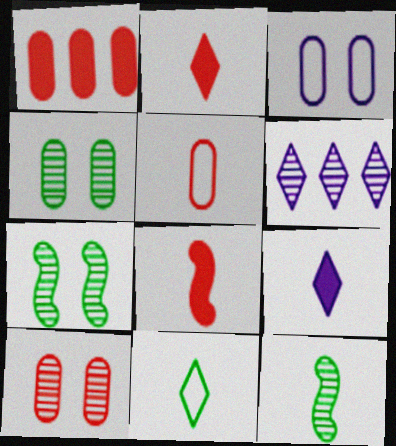[[1, 5, 10], 
[5, 9, 12], 
[6, 10, 12]]